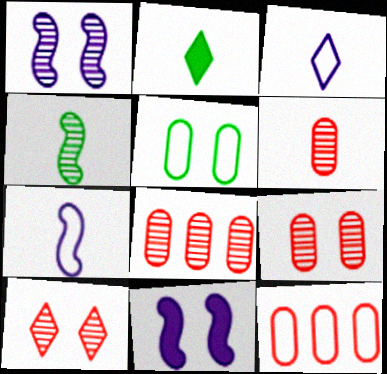[[1, 2, 12], 
[2, 6, 7], 
[5, 10, 11], 
[6, 8, 9]]